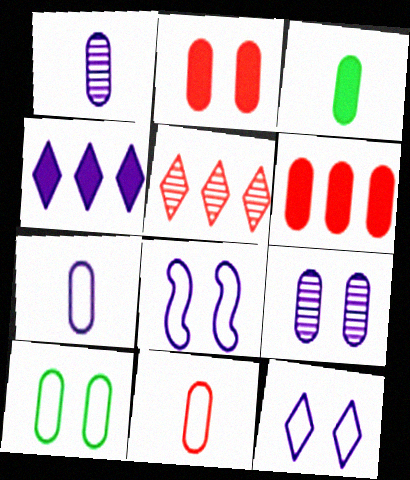[[1, 3, 11], 
[1, 4, 8], 
[1, 6, 10], 
[2, 9, 10], 
[3, 5, 8]]